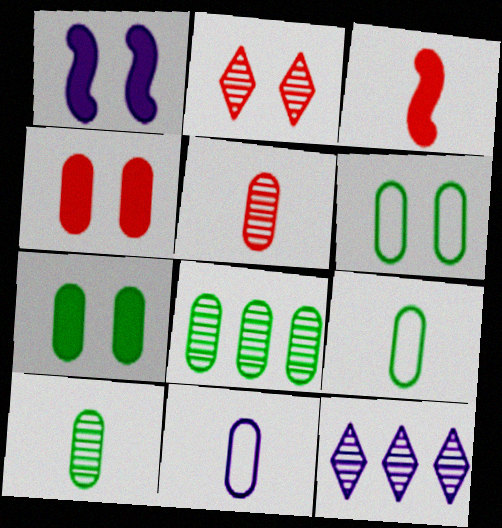[[1, 2, 6], 
[1, 11, 12], 
[3, 6, 12], 
[4, 8, 11], 
[7, 8, 9]]